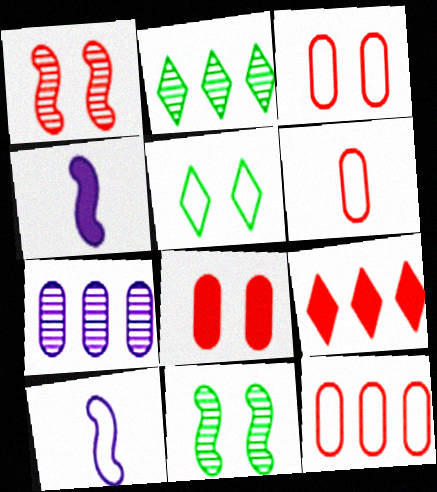[[1, 6, 9], 
[2, 3, 4], 
[2, 8, 10], 
[3, 6, 12], 
[5, 10, 12]]